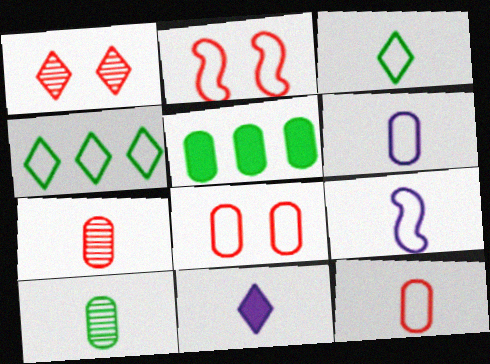[[1, 4, 11], 
[1, 5, 9], 
[2, 4, 6], 
[3, 9, 12], 
[4, 8, 9]]